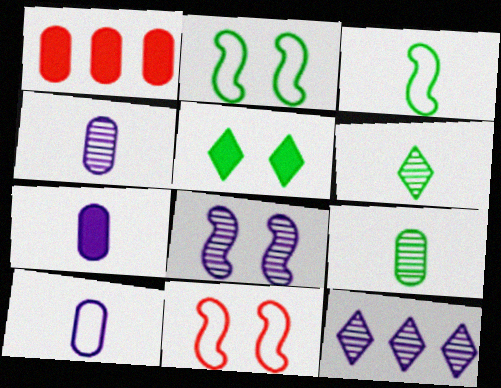[[4, 7, 10], 
[4, 8, 12]]